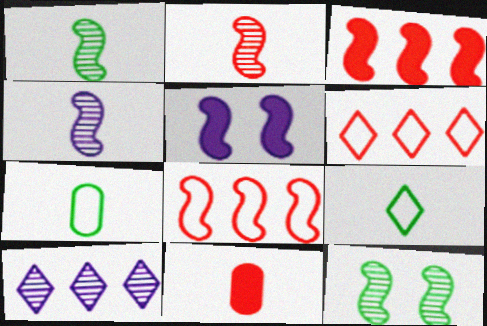[[1, 2, 4], 
[1, 5, 8], 
[4, 9, 11]]